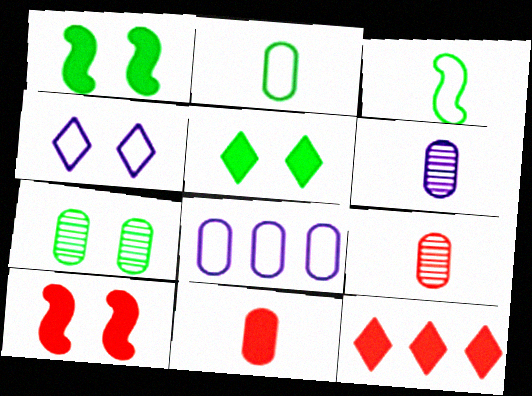[[2, 6, 11], 
[4, 7, 10], 
[7, 8, 11], 
[10, 11, 12]]